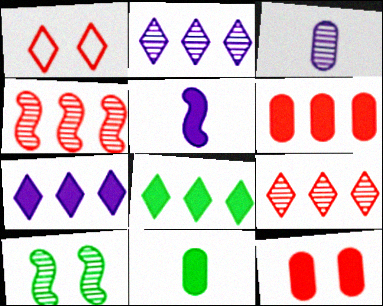[[3, 9, 10], 
[5, 8, 12]]